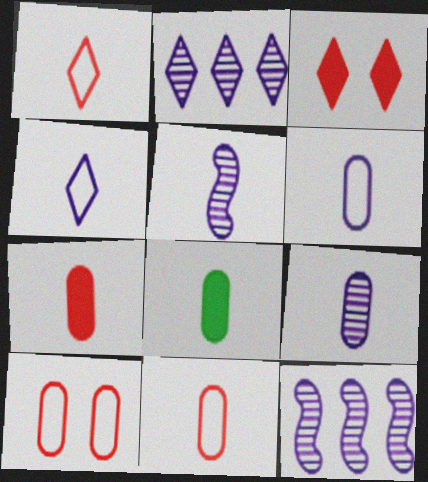[[1, 5, 8], 
[8, 9, 11]]